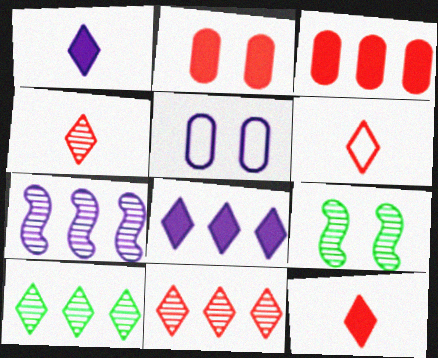[[1, 5, 7], 
[4, 6, 12]]